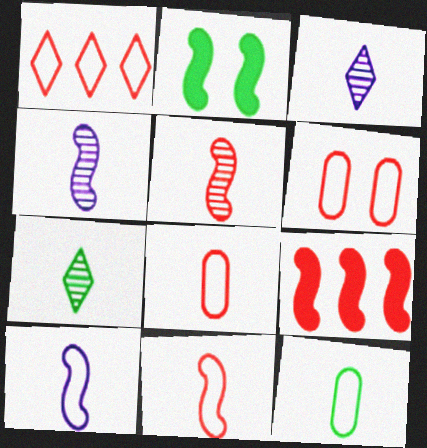[[1, 6, 11]]